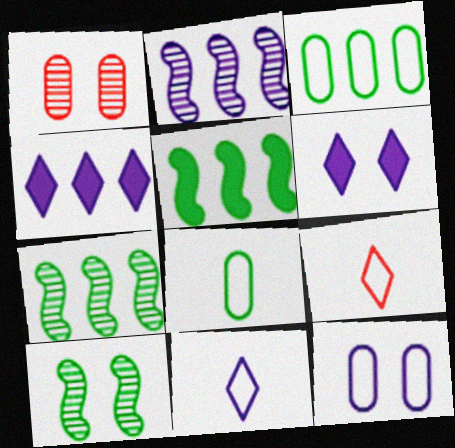[[1, 5, 11]]